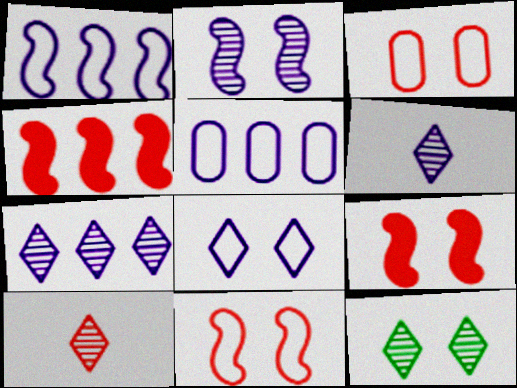[[3, 4, 10], 
[7, 10, 12]]